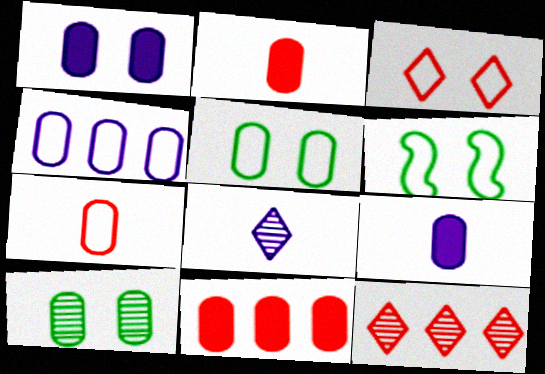[[2, 4, 10], 
[4, 5, 7], 
[6, 8, 11], 
[6, 9, 12]]